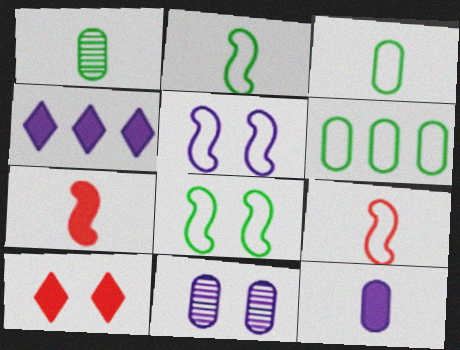[[8, 10, 11]]